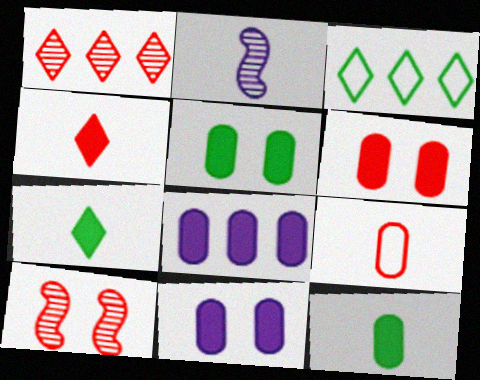[[2, 3, 6], 
[2, 7, 9], 
[5, 6, 11], 
[6, 8, 12]]